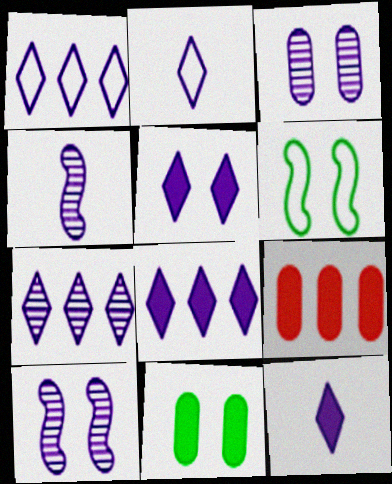[[1, 7, 8], 
[2, 5, 7], 
[3, 4, 7], 
[5, 8, 12]]